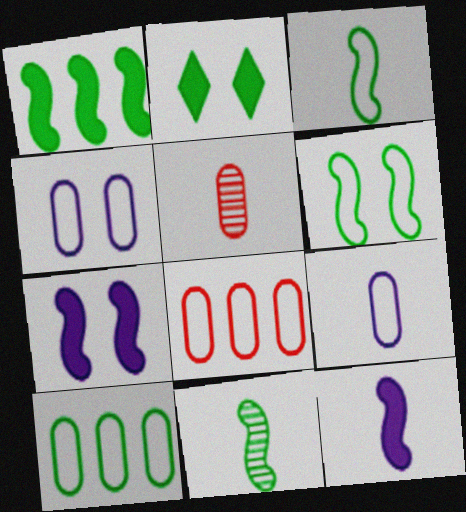[[1, 6, 11], 
[2, 10, 11]]